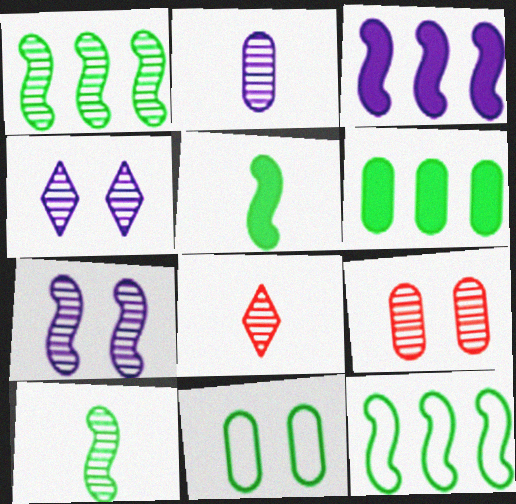[[2, 8, 10], 
[3, 8, 11]]